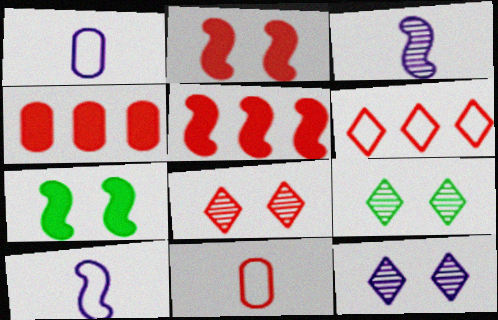[[1, 5, 9], 
[4, 9, 10], 
[5, 8, 11], 
[8, 9, 12]]